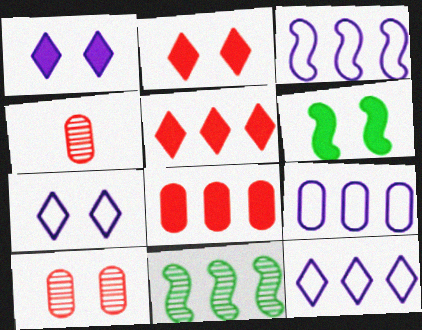[[3, 9, 12], 
[4, 6, 12], 
[5, 9, 11], 
[6, 7, 10], 
[8, 11, 12]]